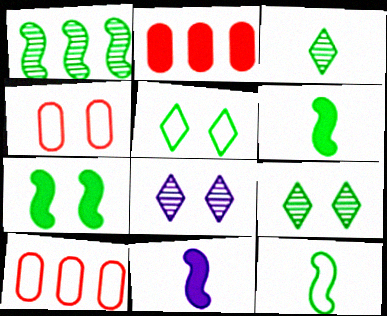[[1, 7, 12], 
[2, 8, 12], 
[4, 7, 8], 
[6, 8, 10], 
[9, 10, 11]]